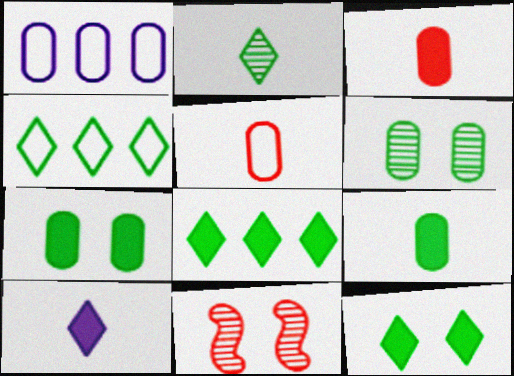[[1, 3, 6], 
[2, 4, 12]]